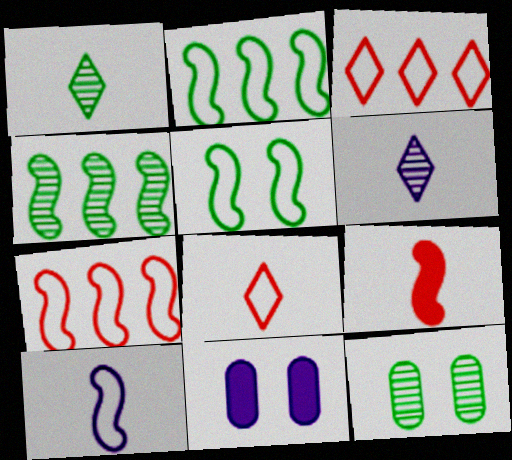[[1, 4, 12], 
[1, 7, 11], 
[4, 8, 11], 
[5, 7, 10]]